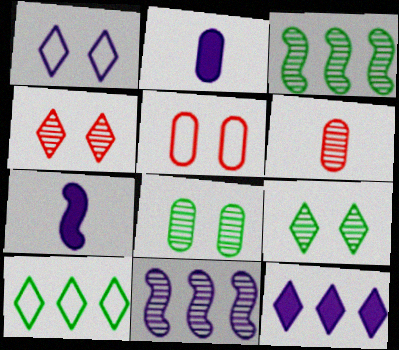[[1, 2, 11], 
[6, 9, 11]]